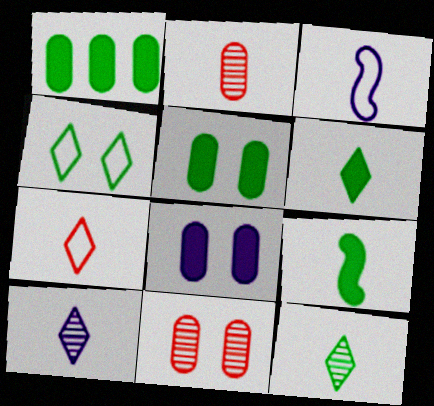[[2, 3, 6], 
[6, 7, 10]]